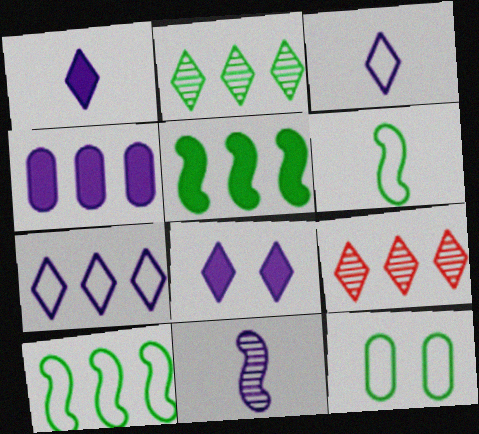[[4, 9, 10]]